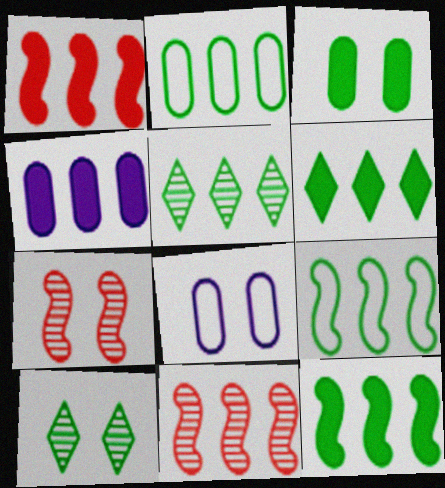[[1, 4, 6], 
[2, 5, 12]]